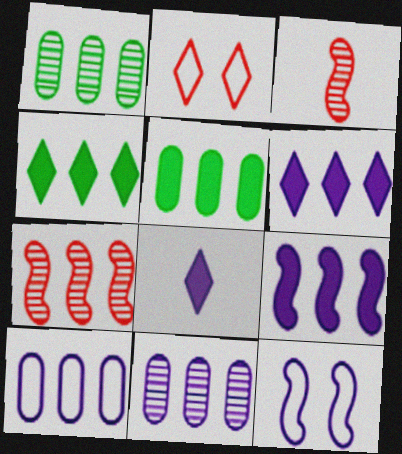[[4, 7, 10], 
[8, 11, 12]]